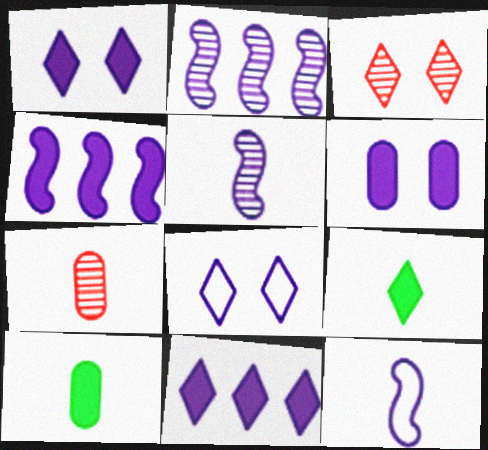[[7, 9, 12]]